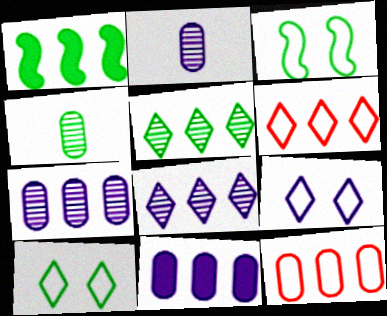[[1, 4, 10], 
[1, 6, 7], 
[1, 8, 12]]